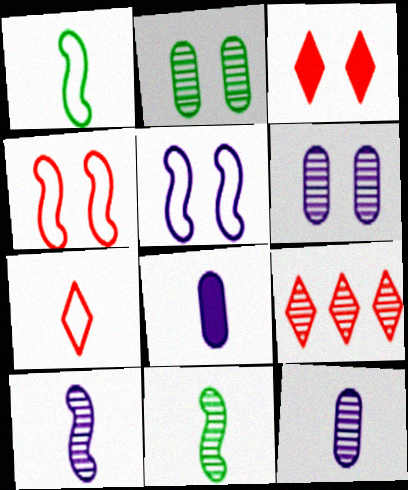[[2, 3, 5], 
[2, 9, 10], 
[3, 7, 9], 
[6, 9, 11], 
[7, 8, 11]]